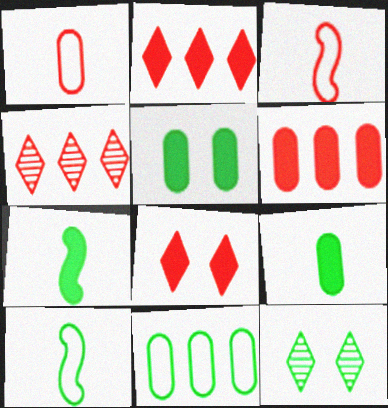[[7, 11, 12]]